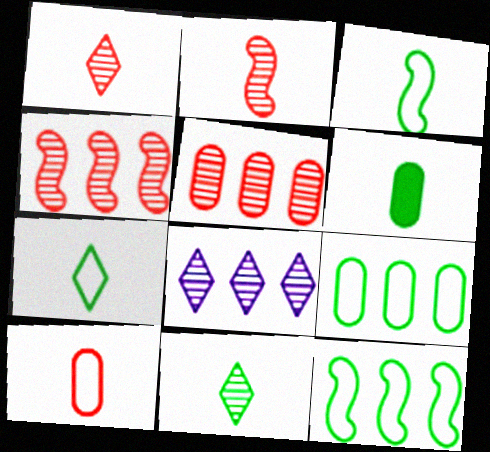[[3, 6, 11]]